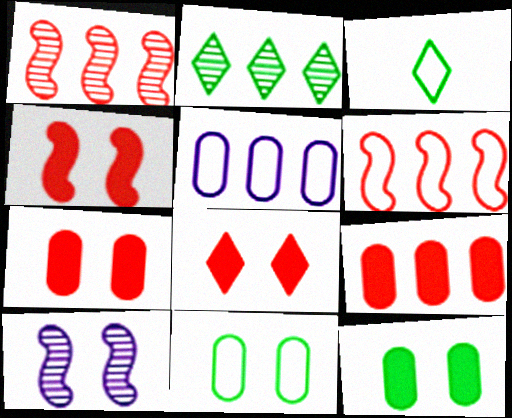[[3, 9, 10], 
[4, 7, 8], 
[8, 10, 11]]